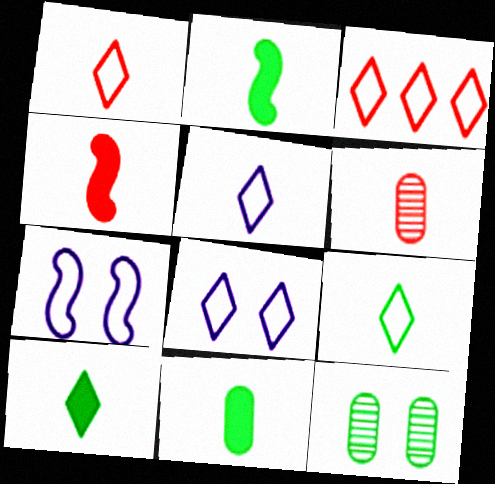[[1, 4, 6], 
[1, 5, 9], 
[2, 5, 6], 
[2, 10, 11], 
[3, 8, 9]]